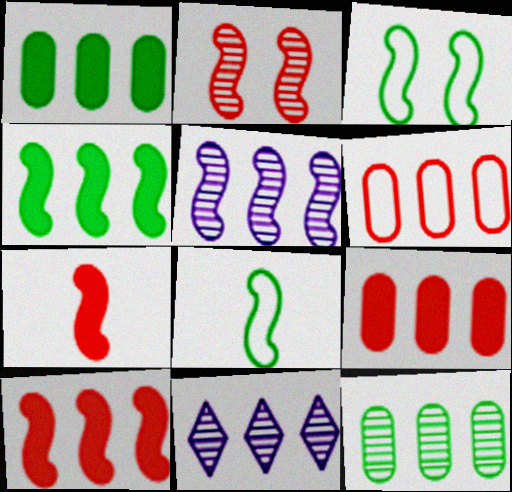[[3, 5, 7], 
[4, 6, 11]]